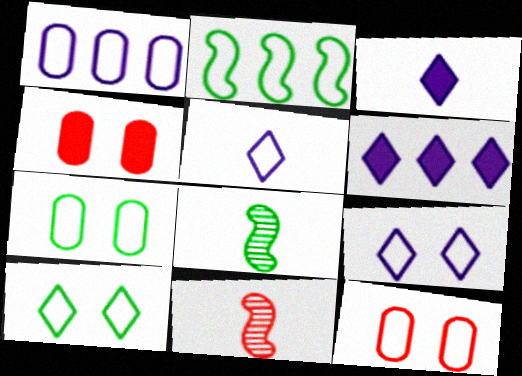[[2, 5, 12], 
[6, 7, 11], 
[6, 8, 12]]